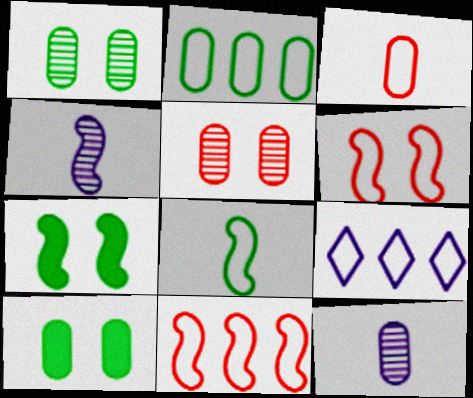[[2, 9, 11], 
[4, 7, 11]]